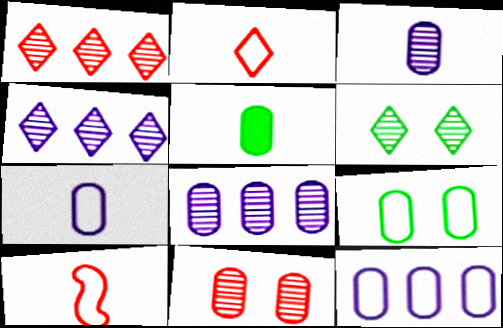[[5, 11, 12]]